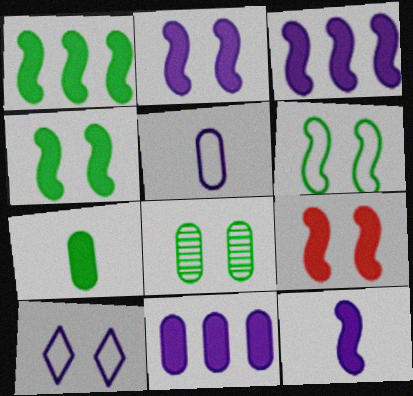[[1, 9, 12], 
[2, 3, 12], 
[2, 4, 9], 
[8, 9, 10]]